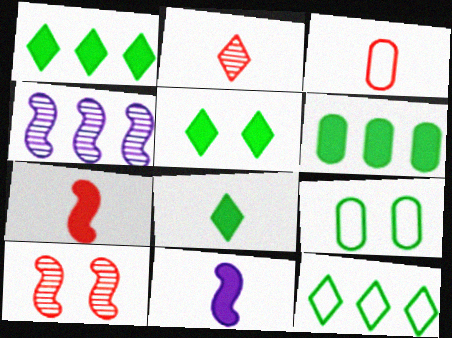[[1, 5, 8], 
[2, 3, 7], 
[3, 4, 5]]